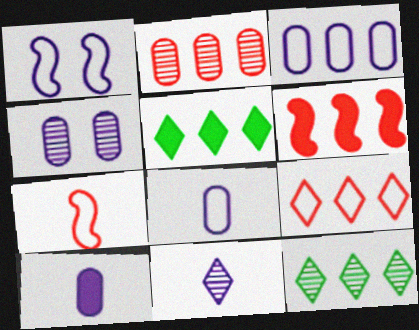[[2, 6, 9], 
[3, 4, 10], 
[3, 6, 12], 
[4, 5, 7]]